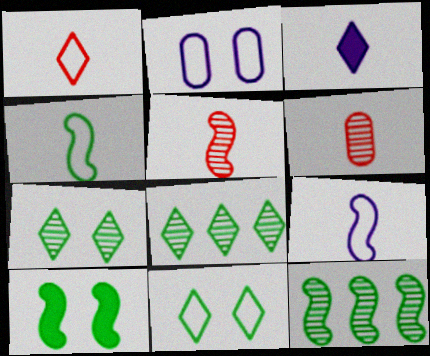[[3, 4, 6], 
[4, 10, 12]]